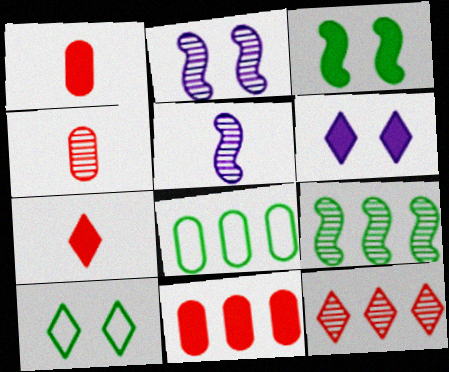[[2, 7, 8], 
[5, 10, 11]]